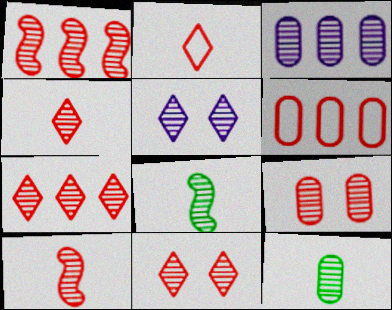[[1, 4, 9], 
[1, 5, 12], 
[3, 8, 11], 
[3, 9, 12], 
[4, 7, 11], 
[7, 9, 10]]